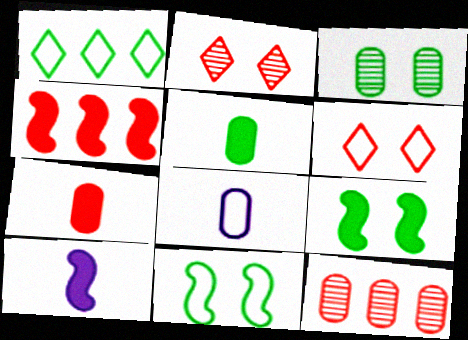[[4, 9, 10]]